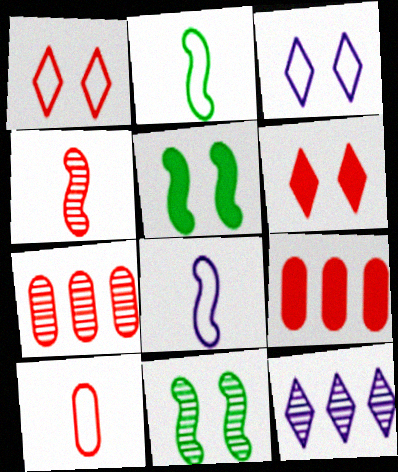[[1, 4, 9], 
[5, 10, 12]]